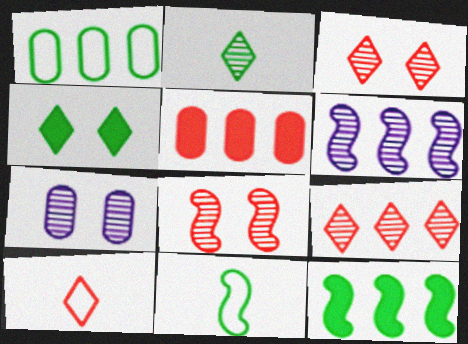[[5, 8, 10], 
[7, 10, 12]]